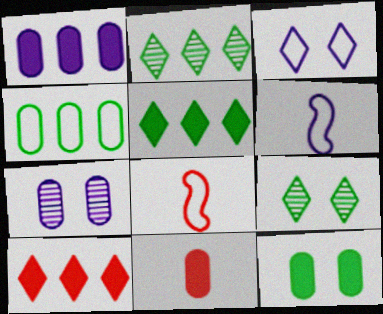[[1, 8, 9], 
[1, 11, 12], 
[3, 4, 8], 
[4, 7, 11], 
[5, 7, 8]]